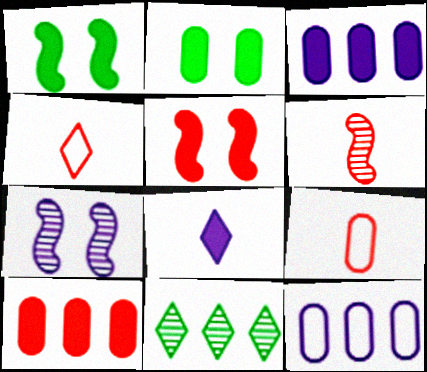[[1, 8, 10], 
[7, 8, 12]]